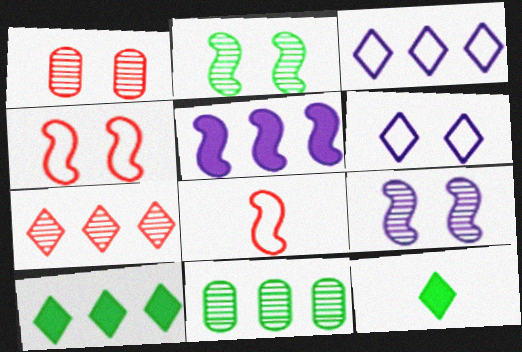[[2, 5, 8], 
[3, 7, 10], 
[6, 7, 12]]